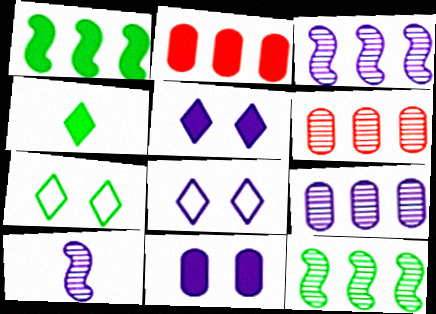[[2, 7, 10]]